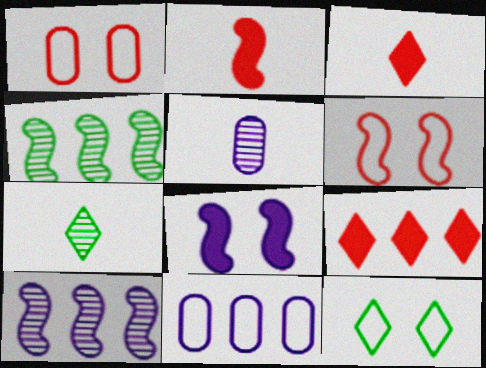[[4, 9, 11]]